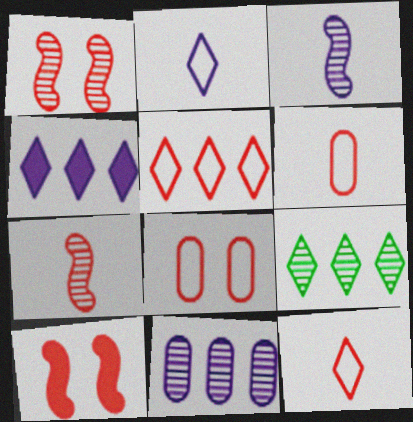[[4, 5, 9]]